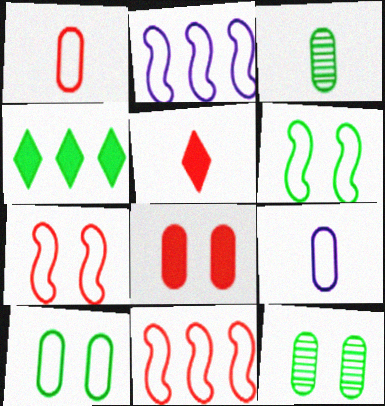[[2, 5, 12], 
[3, 4, 6]]